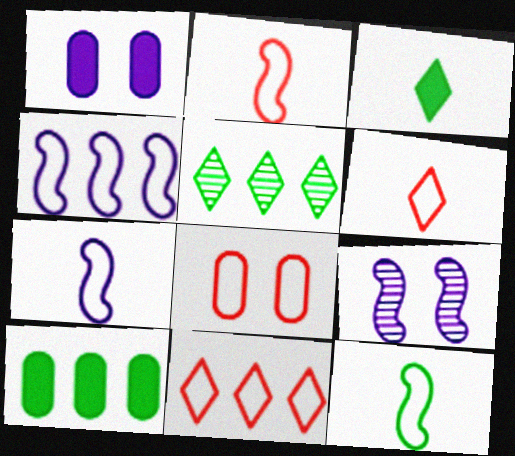[[1, 2, 5], 
[2, 7, 12], 
[2, 8, 11], 
[6, 9, 10]]